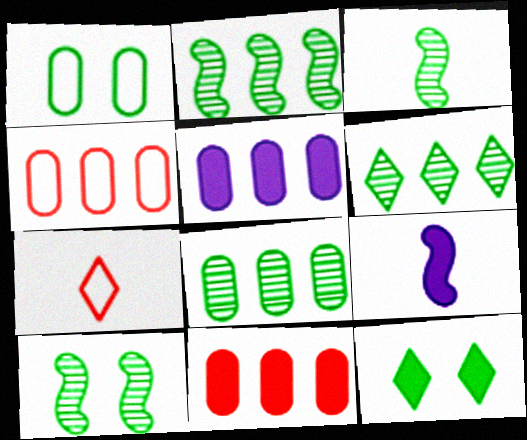[[1, 10, 12], 
[2, 3, 10], 
[2, 6, 8], 
[4, 5, 8], 
[5, 7, 10], 
[9, 11, 12]]